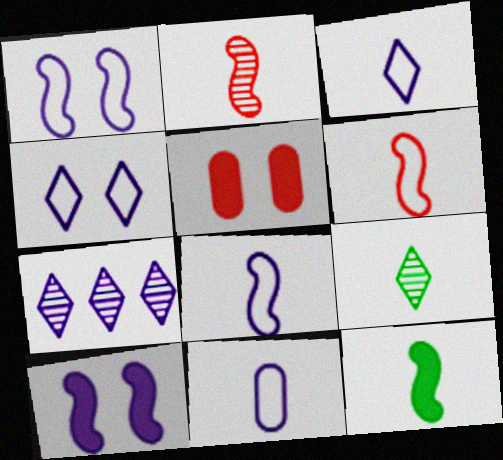[[2, 8, 12], 
[3, 8, 11], 
[7, 10, 11]]